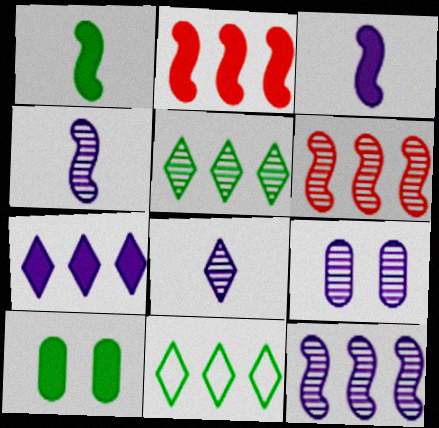[[8, 9, 12]]